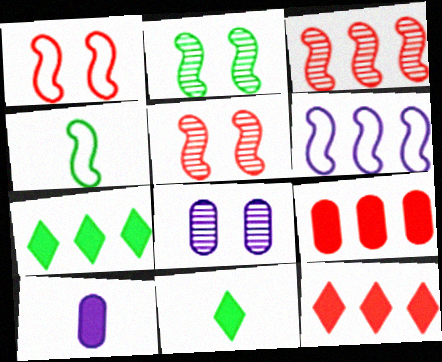[[1, 4, 6], 
[4, 8, 12]]